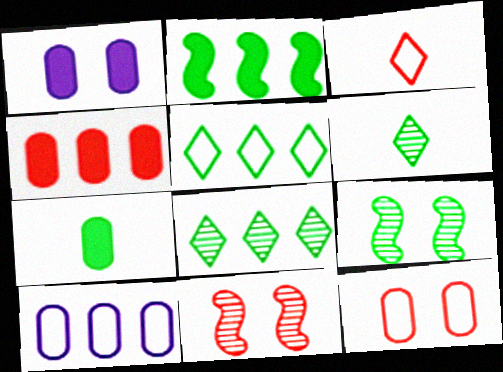[[1, 4, 7], 
[3, 4, 11], 
[5, 7, 9]]